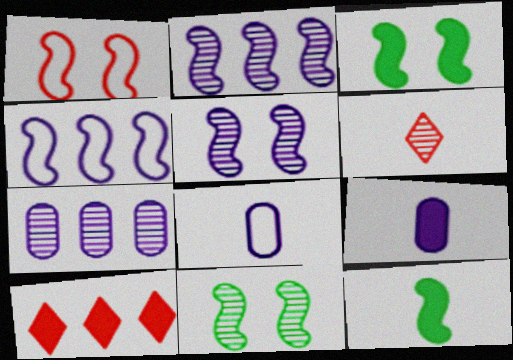[[1, 2, 12], 
[1, 3, 5], 
[3, 9, 10], 
[6, 7, 11], 
[6, 8, 12], 
[8, 10, 11]]